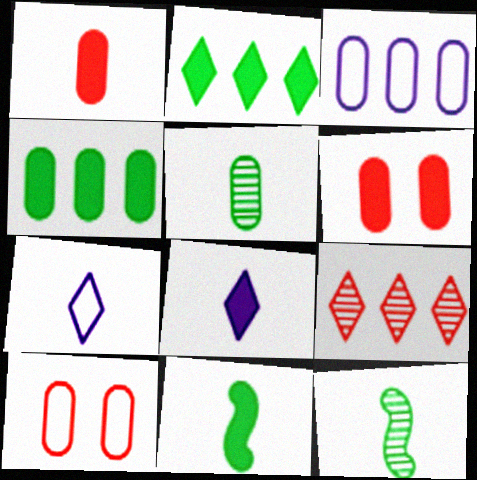[[1, 7, 12], 
[1, 8, 11], 
[3, 5, 6]]